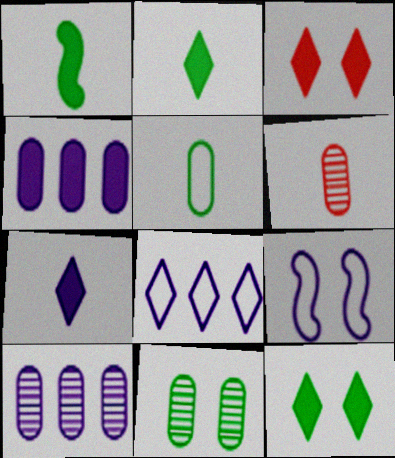[[1, 3, 4], 
[3, 9, 11], 
[6, 10, 11], 
[7, 9, 10]]